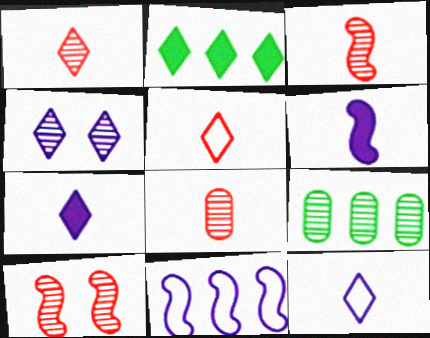[[1, 3, 8], 
[2, 4, 5], 
[3, 4, 9]]